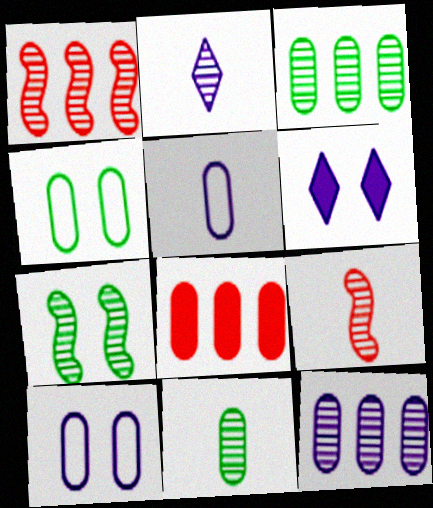[[2, 9, 11], 
[8, 10, 11]]